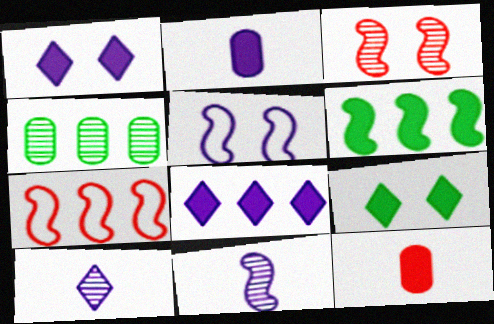[[1, 6, 12], 
[3, 4, 10], 
[4, 7, 8]]